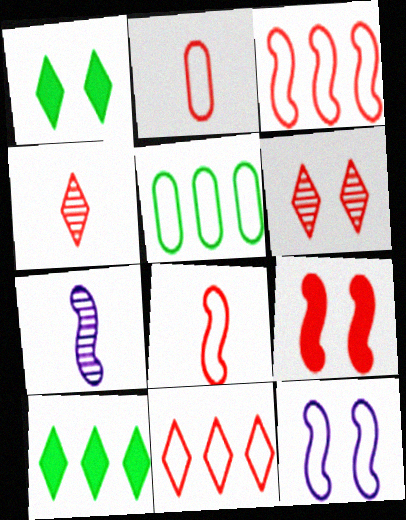[]